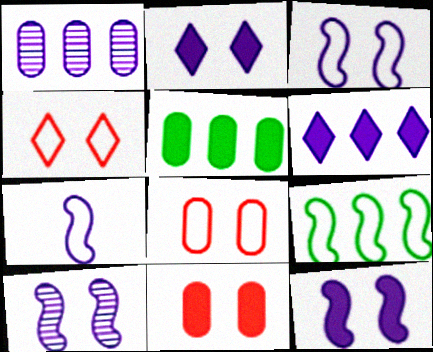[[1, 2, 7], 
[3, 10, 12]]